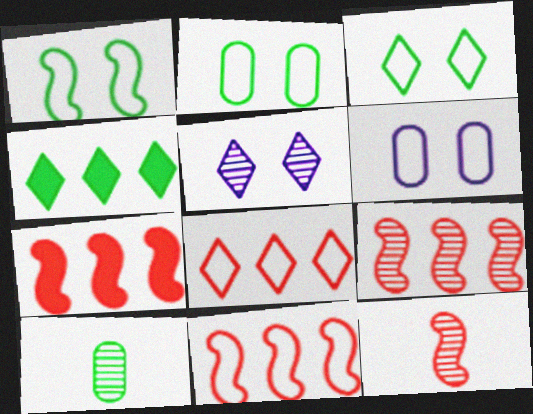[[1, 2, 3], 
[1, 4, 10], 
[4, 6, 12], 
[5, 9, 10], 
[7, 9, 11]]